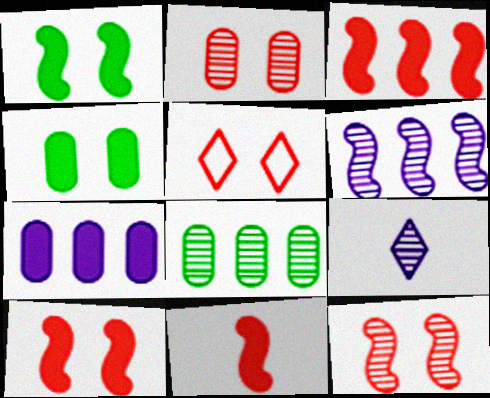[[2, 5, 10], 
[3, 10, 11], 
[8, 9, 12]]